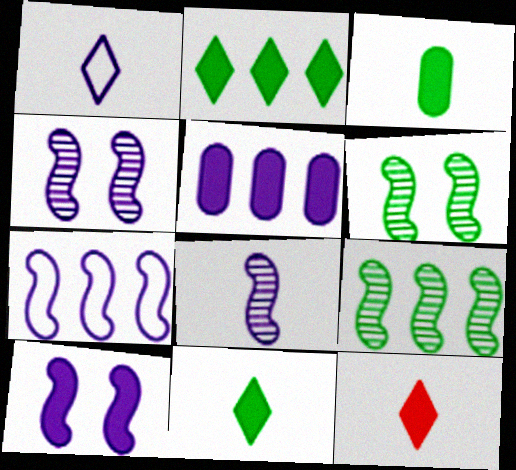[[1, 4, 5], 
[7, 8, 10]]